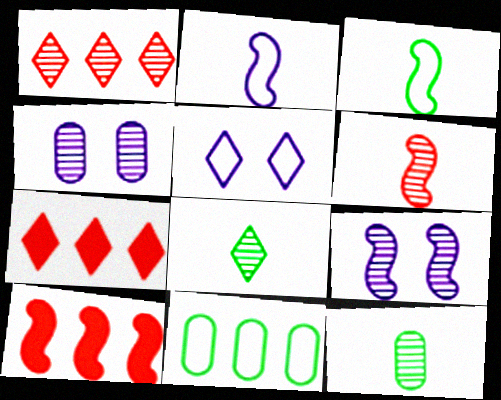[[1, 9, 12], 
[3, 4, 7], 
[3, 9, 10], 
[5, 7, 8], 
[5, 10, 12]]